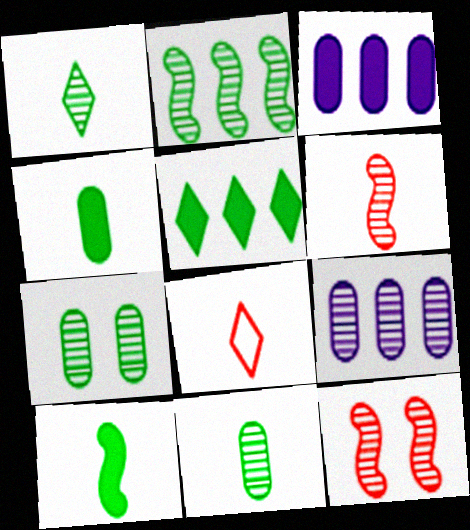[[1, 2, 7], 
[1, 9, 12]]